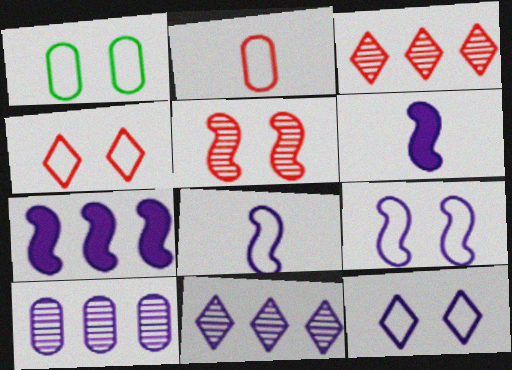[[1, 3, 6], 
[1, 4, 9], 
[6, 10, 12]]